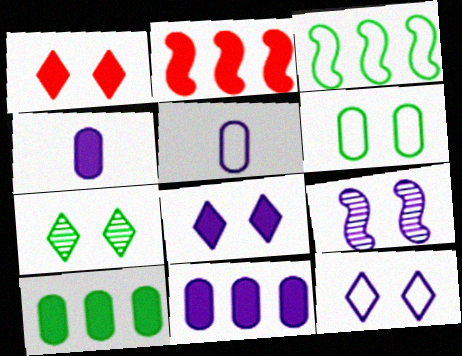[[1, 6, 9], 
[1, 7, 12], 
[2, 5, 7]]